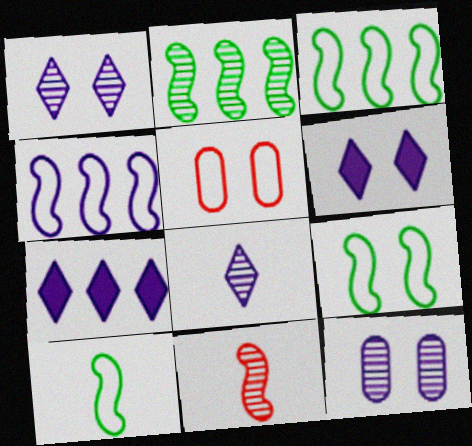[[3, 9, 10]]